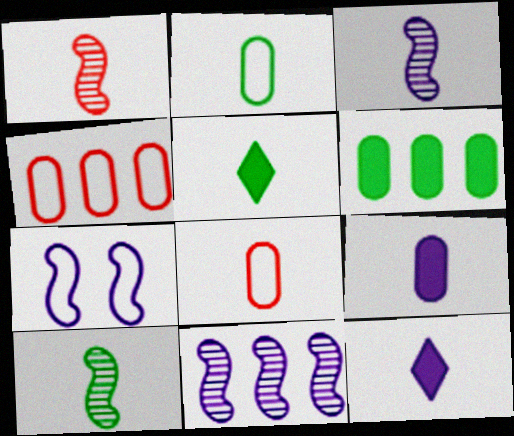[[1, 2, 12], 
[1, 3, 10], 
[2, 5, 10], 
[3, 5, 8], 
[8, 10, 12]]